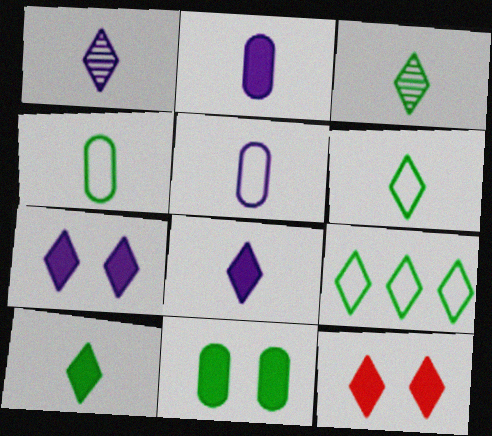[[1, 9, 12], 
[3, 6, 10]]